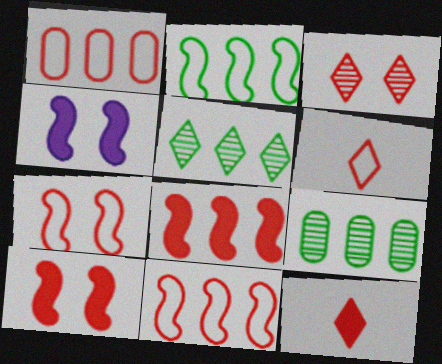[[1, 6, 7], 
[4, 6, 9]]